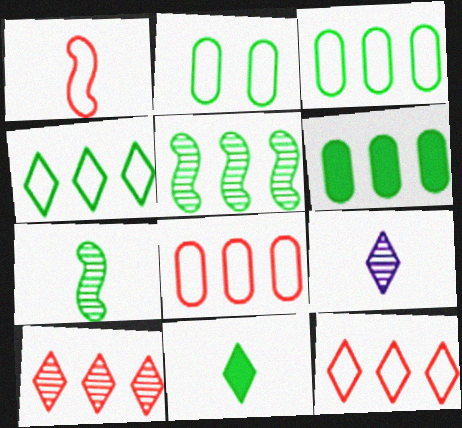[[2, 5, 11], 
[4, 5, 6]]